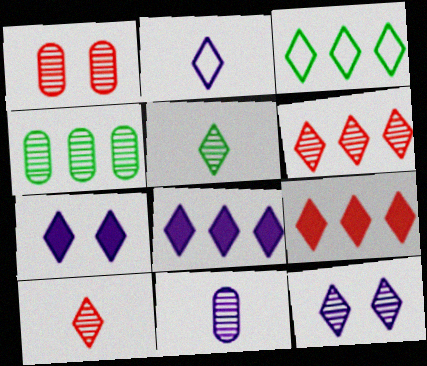[[1, 4, 11], 
[2, 8, 12], 
[3, 6, 8], 
[3, 7, 10], 
[5, 6, 12]]